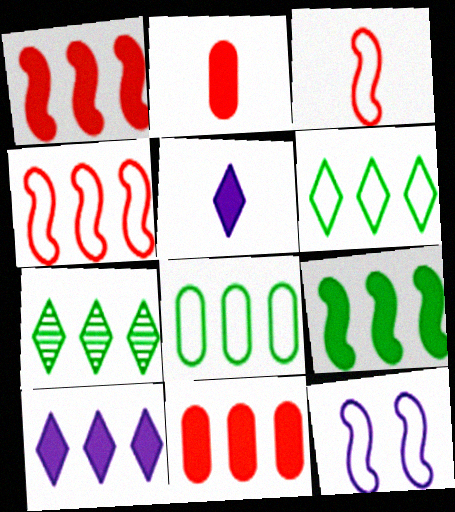[[2, 7, 12], 
[7, 8, 9], 
[9, 10, 11]]